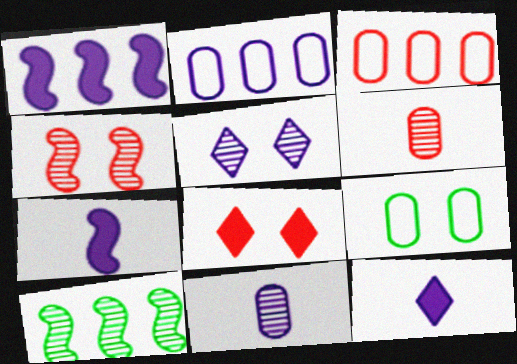[[2, 5, 7], 
[5, 6, 10]]